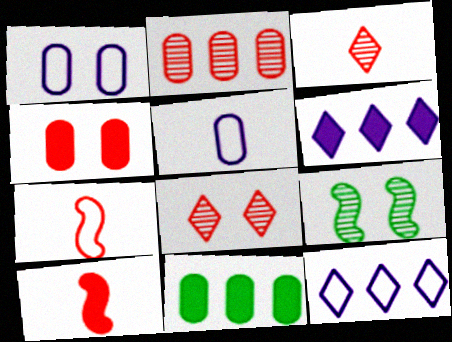[]